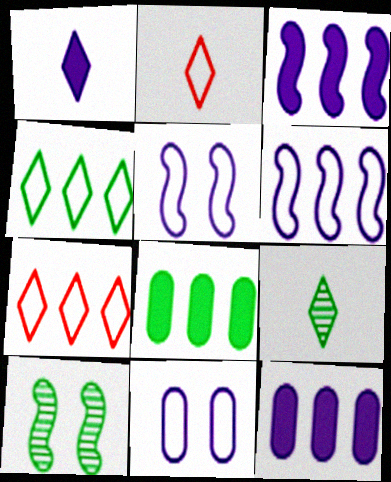[[1, 2, 9], 
[2, 10, 12]]